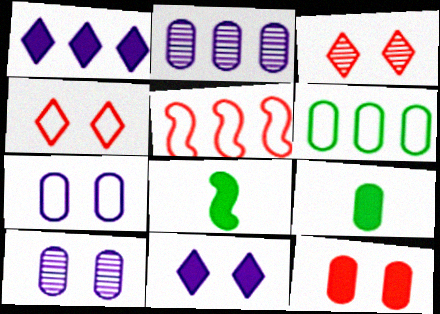[[1, 8, 12], 
[2, 4, 8]]